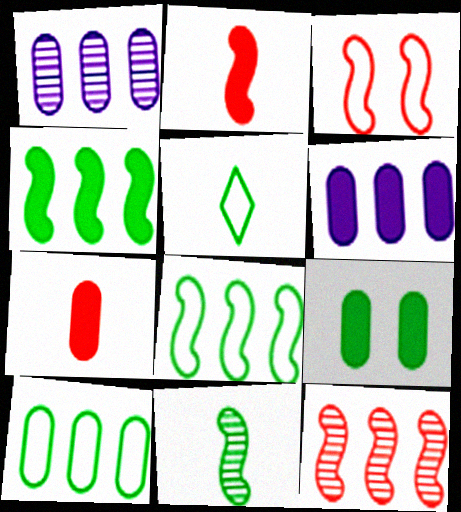[[2, 3, 12], 
[6, 7, 9]]